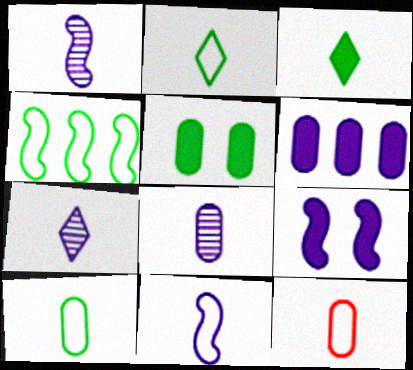[[1, 3, 12], 
[1, 7, 8], 
[2, 11, 12]]